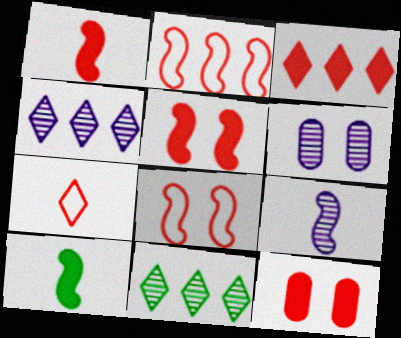[[1, 3, 12], 
[4, 6, 9]]